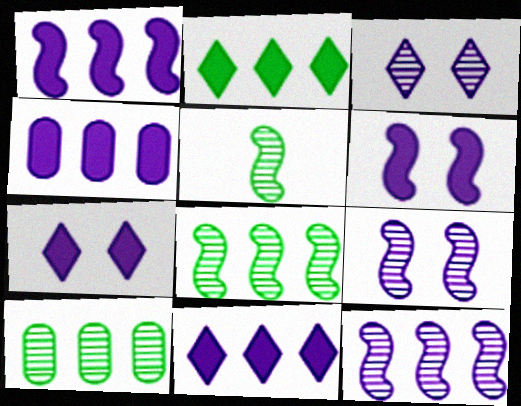[[1, 4, 11]]